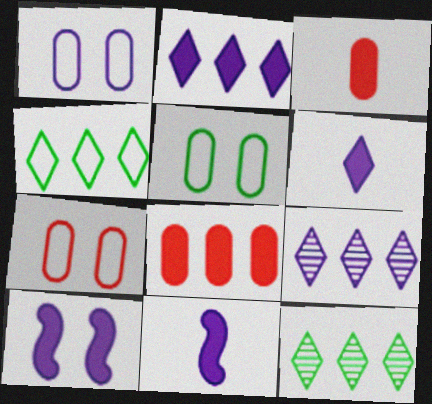[[1, 5, 7], 
[1, 9, 11], 
[7, 11, 12]]